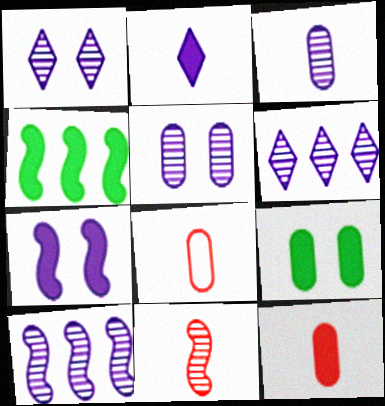[[1, 3, 10], 
[1, 4, 8]]